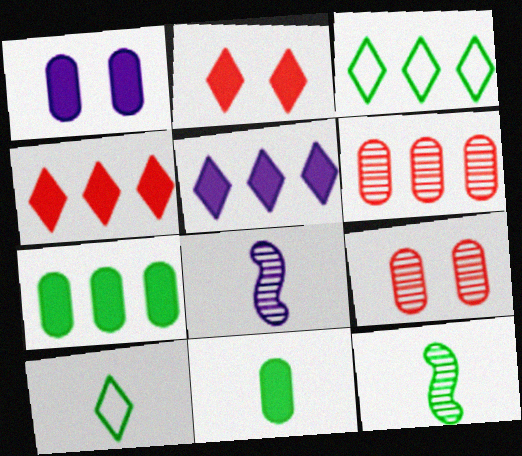[[10, 11, 12]]